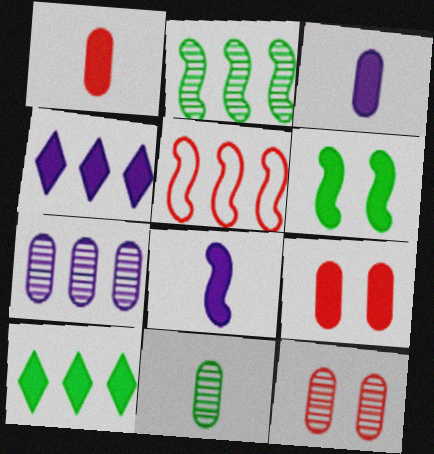[[1, 4, 6], 
[5, 7, 10], 
[7, 11, 12], 
[8, 9, 10]]